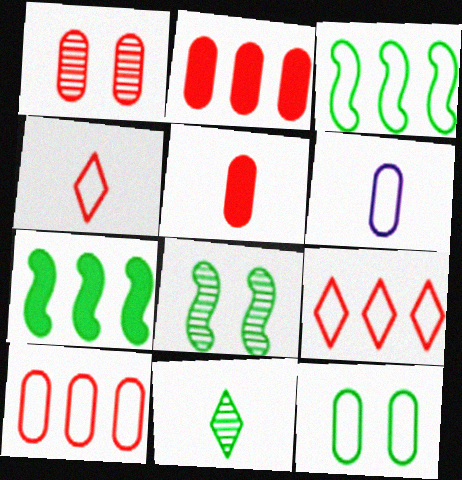[[1, 5, 10], 
[6, 10, 12], 
[7, 11, 12]]